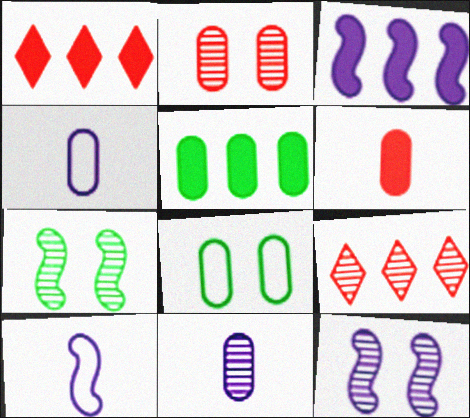[[1, 3, 5], 
[1, 4, 7], 
[2, 4, 5], 
[3, 10, 12], 
[7, 9, 11]]